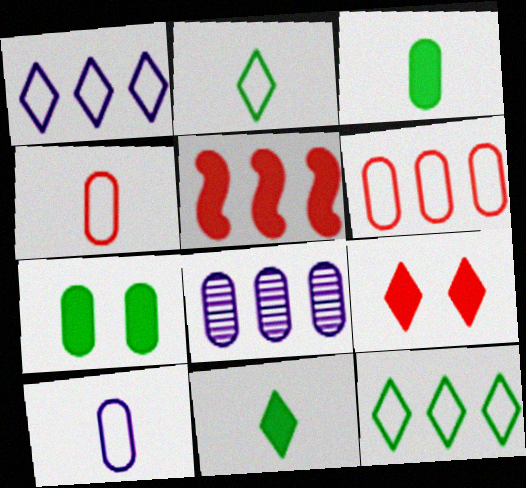[[4, 7, 8], 
[5, 8, 12]]